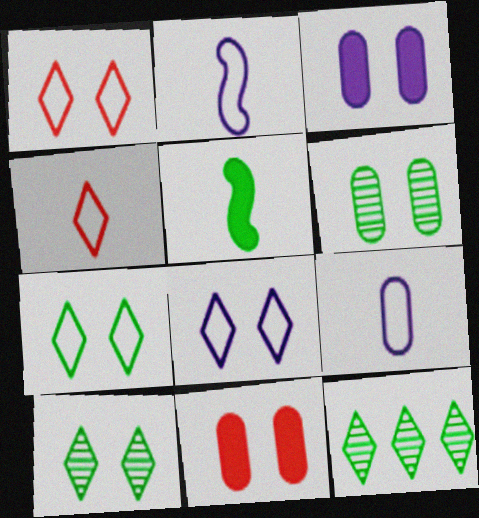[[1, 7, 8], 
[2, 11, 12]]